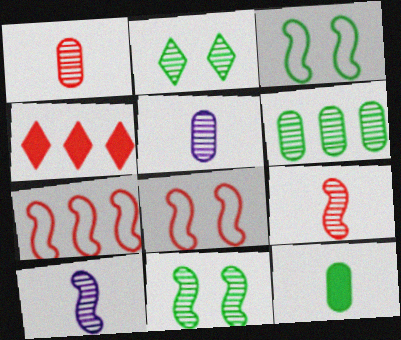[[1, 4, 8], 
[3, 4, 5]]